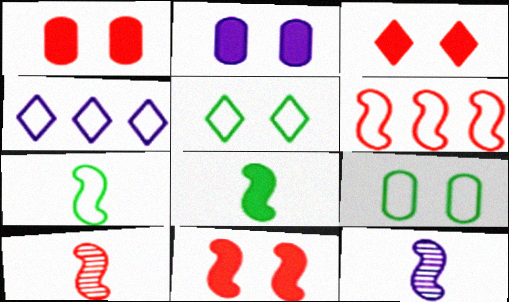[[1, 3, 11], 
[2, 4, 12], 
[6, 10, 11]]